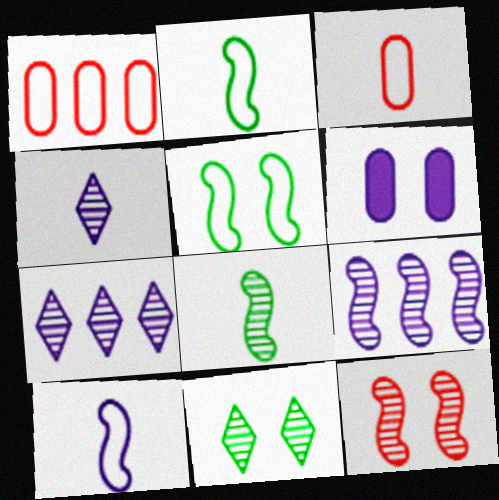[[6, 7, 10], 
[8, 9, 12]]